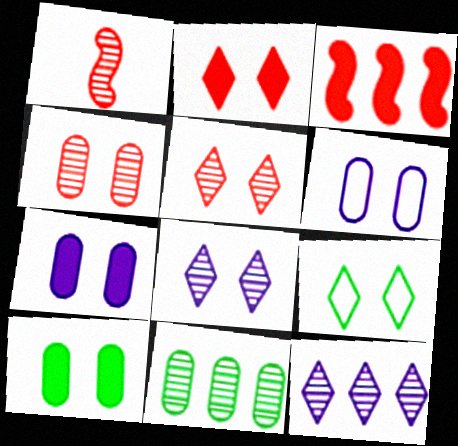[[1, 8, 11], 
[2, 8, 9], 
[4, 6, 10]]